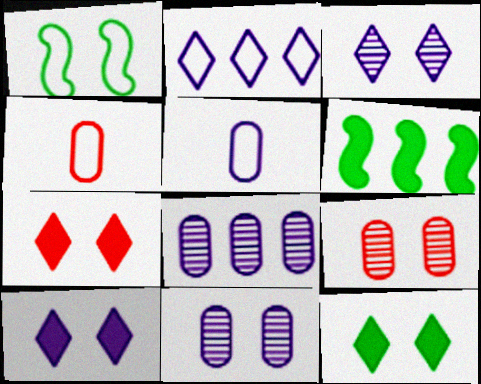[[1, 2, 4], 
[1, 7, 11], 
[1, 9, 10], 
[3, 4, 6], 
[7, 10, 12]]